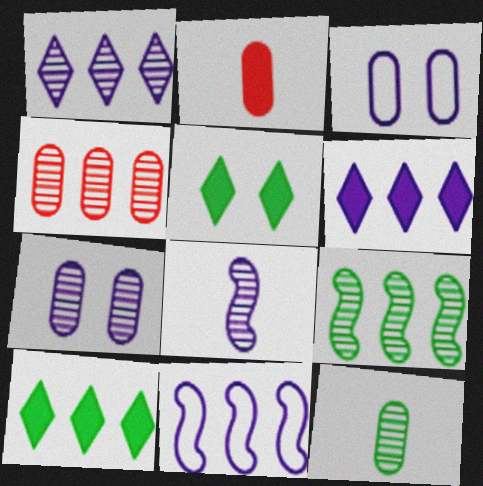[[1, 4, 9], 
[1, 7, 8], 
[3, 6, 8], 
[4, 7, 12], 
[4, 10, 11]]